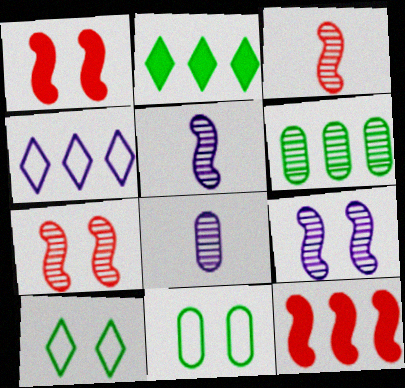[[4, 6, 12], 
[8, 10, 12]]